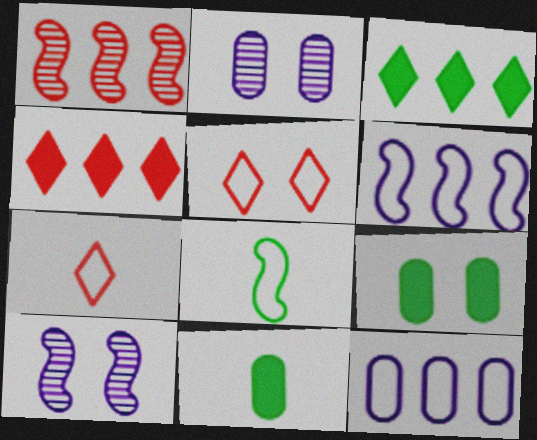[[1, 3, 12], 
[2, 4, 8], 
[5, 8, 12], 
[5, 9, 10]]